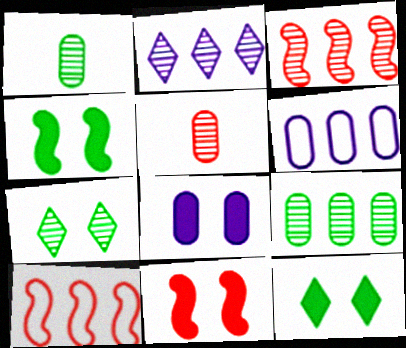[[2, 3, 9], 
[8, 11, 12]]